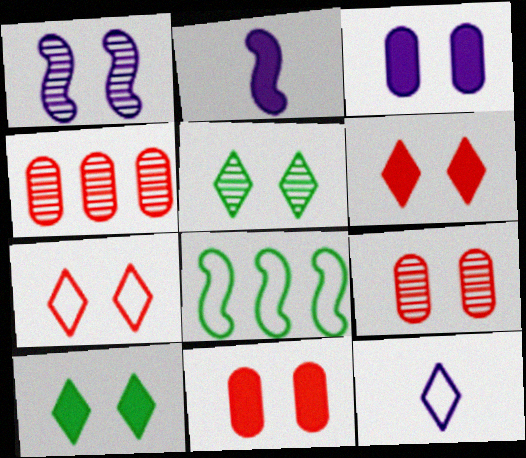[[1, 5, 9]]